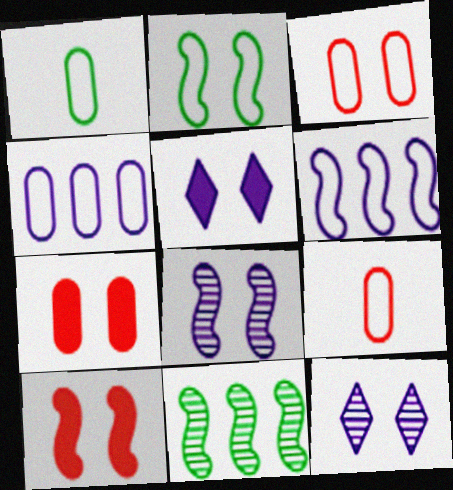[[1, 3, 4], 
[2, 7, 12], 
[2, 8, 10], 
[5, 9, 11]]